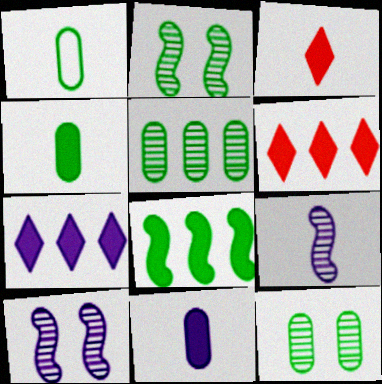[[1, 3, 9], 
[1, 6, 10]]